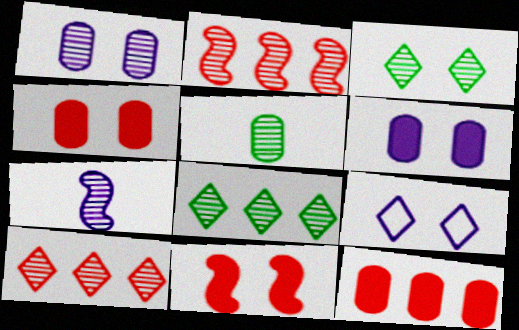[]